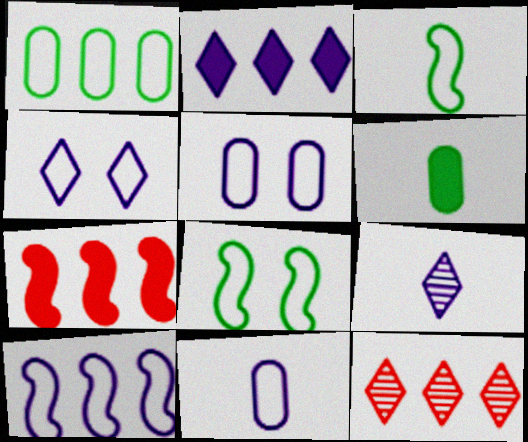[[2, 4, 9], 
[4, 10, 11]]